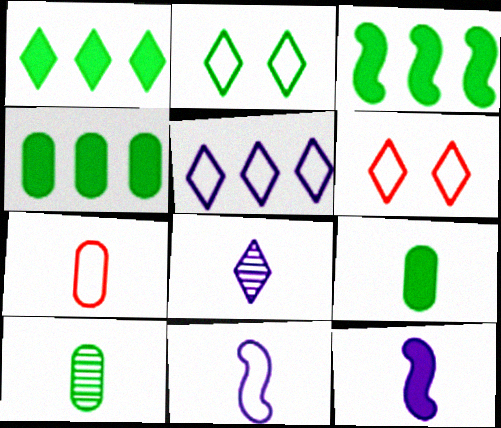[[1, 3, 4], 
[1, 6, 8], 
[2, 3, 10]]